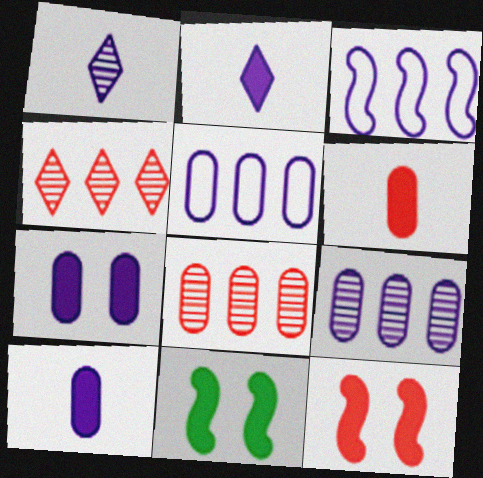[[1, 3, 7]]